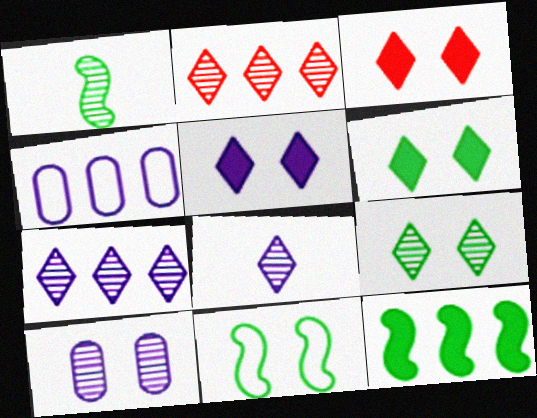[[1, 2, 10], 
[1, 3, 4], 
[1, 11, 12], 
[2, 4, 12], 
[2, 8, 9], 
[3, 5, 6], 
[3, 10, 11]]